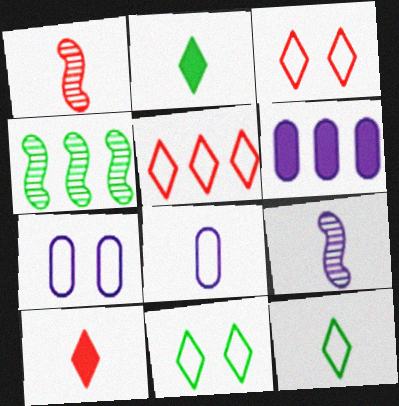[[1, 2, 8], 
[1, 6, 11], 
[4, 5, 6], 
[4, 7, 10]]